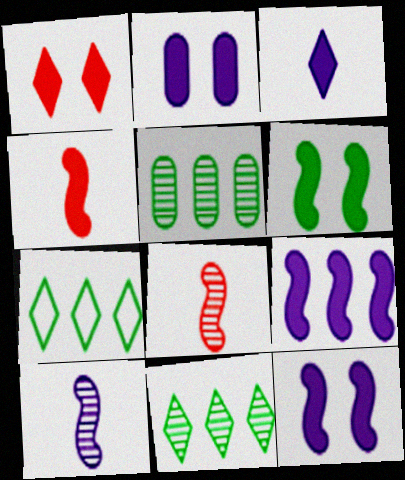[[1, 2, 6], 
[2, 3, 9], 
[2, 7, 8], 
[4, 6, 9]]